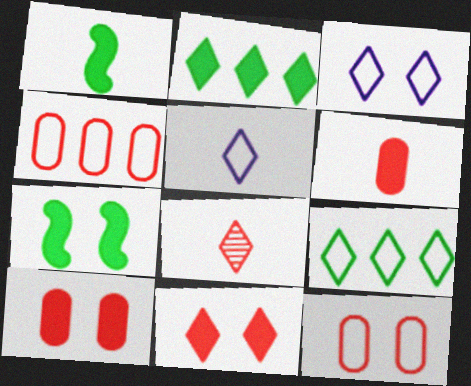[[2, 3, 8]]